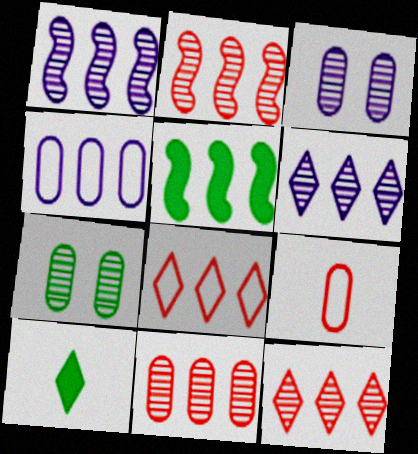[[2, 11, 12], 
[4, 5, 12]]